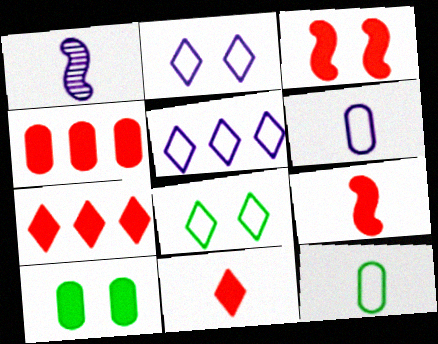[[1, 4, 8], 
[1, 11, 12], 
[3, 4, 11]]